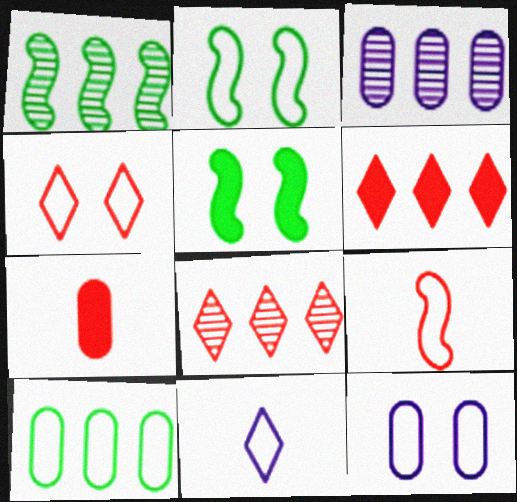[[1, 3, 8], 
[2, 4, 12]]